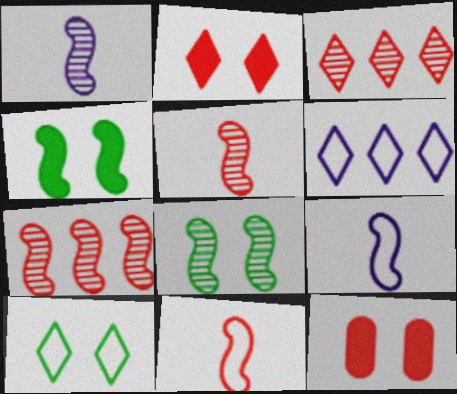[[1, 7, 8], 
[3, 11, 12], 
[4, 7, 9]]